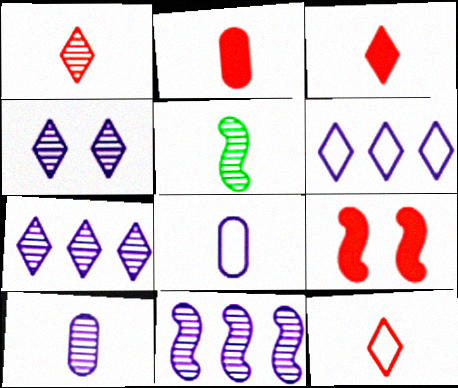[[1, 3, 12], 
[1, 5, 10], 
[3, 5, 8], 
[4, 10, 11]]